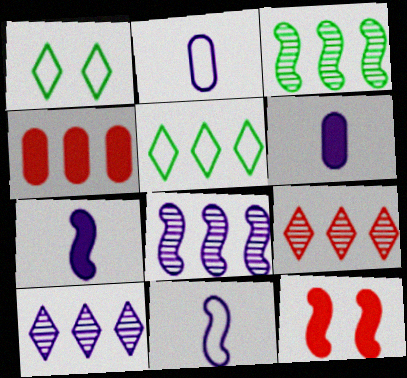[[3, 11, 12], 
[4, 5, 8]]